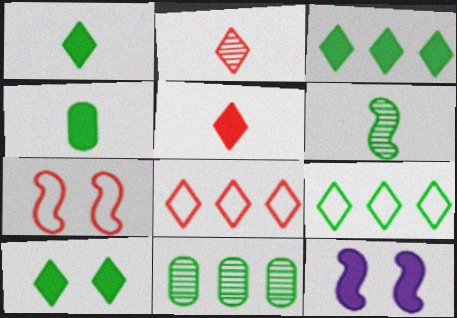[[1, 3, 10]]